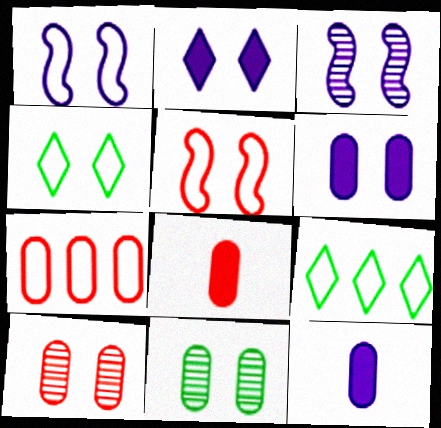[[2, 5, 11], 
[3, 8, 9], 
[7, 8, 10], 
[7, 11, 12]]